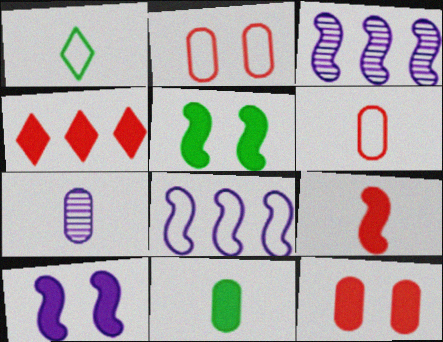[[1, 2, 8], 
[1, 3, 12], 
[1, 7, 9], 
[4, 9, 12], 
[4, 10, 11], 
[6, 7, 11]]